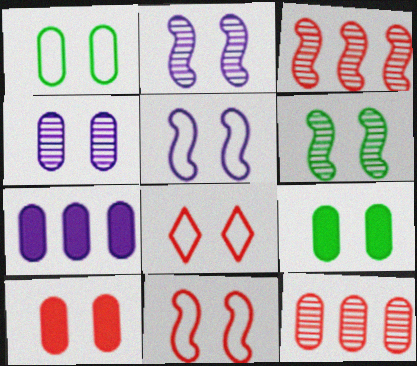[[1, 4, 10], 
[1, 5, 8], 
[2, 8, 9]]